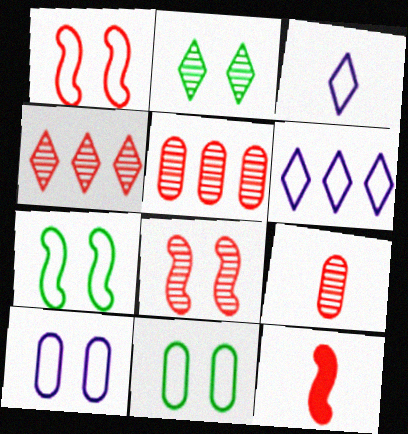[[4, 8, 9]]